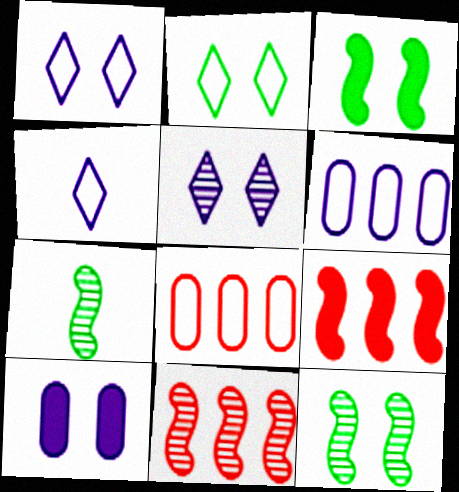[]